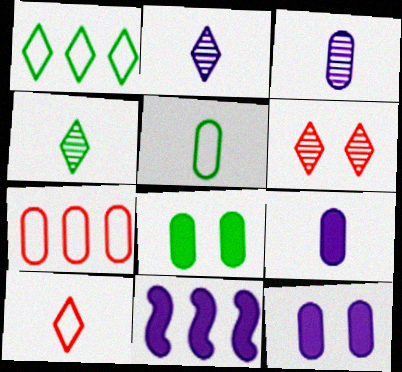[[3, 7, 8], 
[5, 6, 11]]